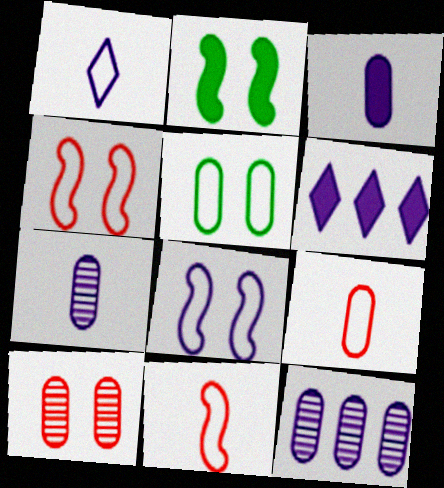[[6, 7, 8]]